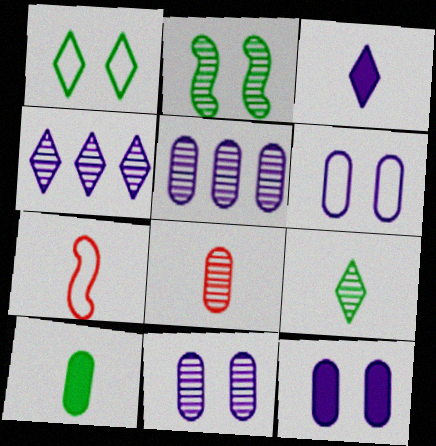[[2, 4, 8], 
[6, 11, 12]]